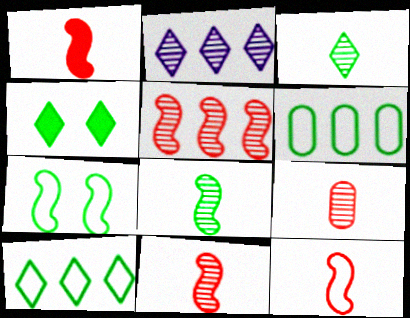[[1, 11, 12], 
[3, 4, 10], 
[4, 6, 8]]